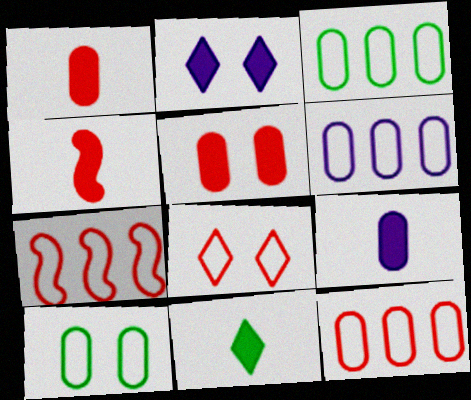[[3, 6, 12], 
[4, 9, 11]]